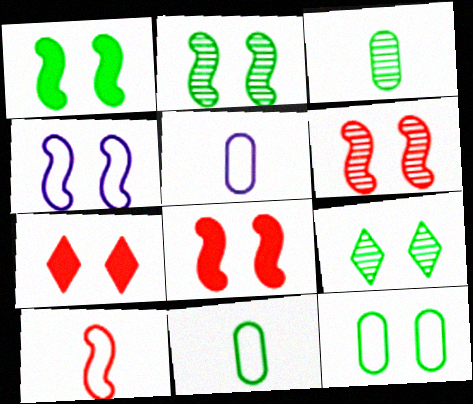[[1, 4, 6], 
[1, 9, 12], 
[2, 4, 8]]